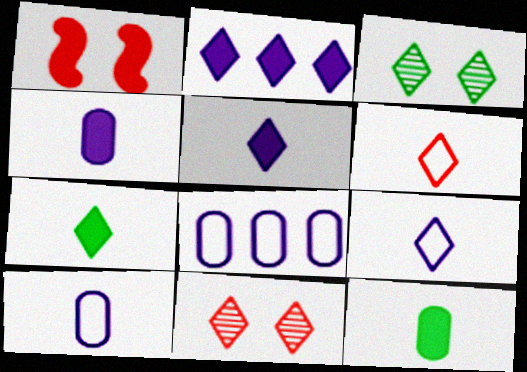[[1, 2, 12], 
[2, 3, 6]]